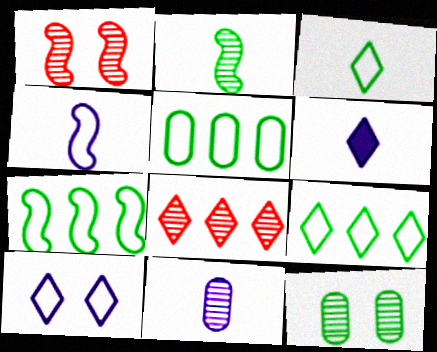[[1, 5, 6], 
[4, 6, 11], 
[5, 7, 9]]